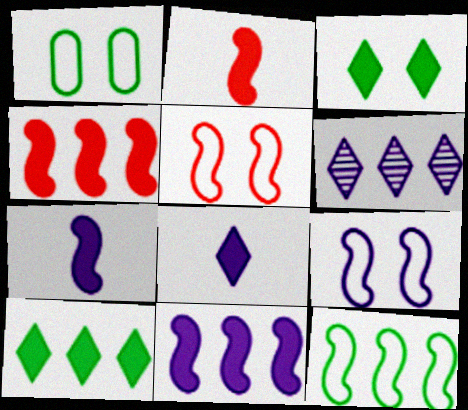[[1, 2, 6]]